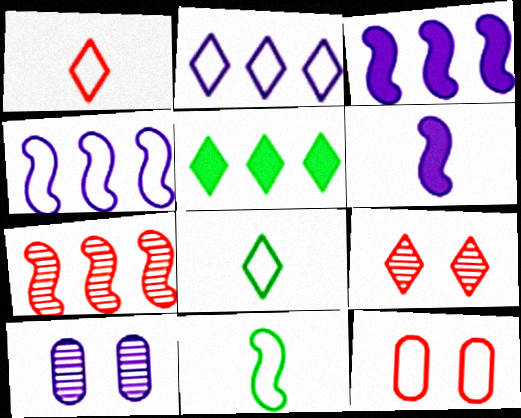[[2, 6, 10], 
[2, 11, 12], 
[4, 8, 12]]